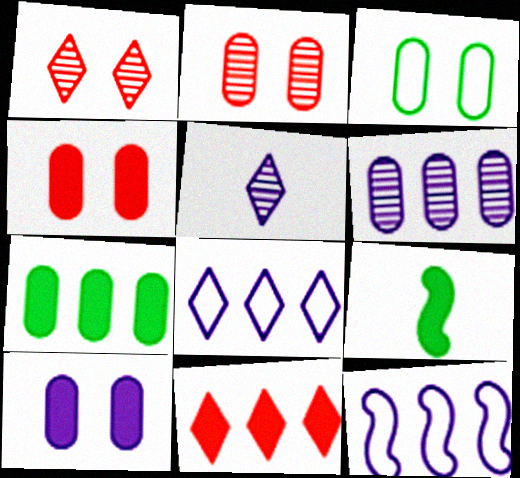[[2, 3, 10], 
[2, 8, 9], 
[5, 10, 12], 
[9, 10, 11]]